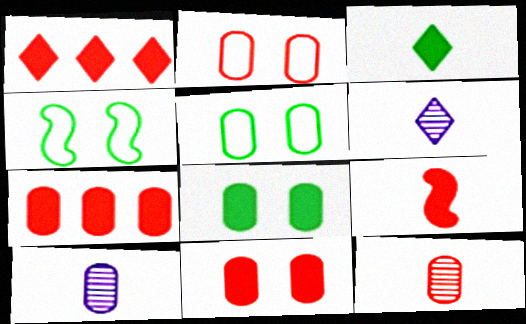[[1, 4, 10], 
[1, 9, 11], 
[2, 7, 12], 
[4, 6, 7], 
[5, 7, 10]]